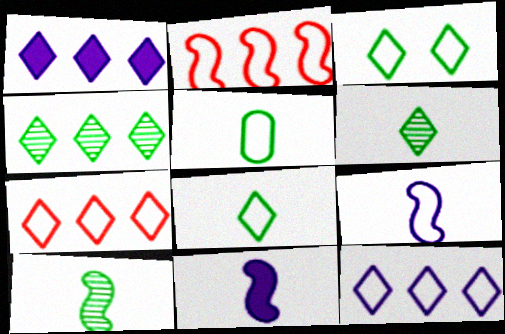[[1, 4, 7]]